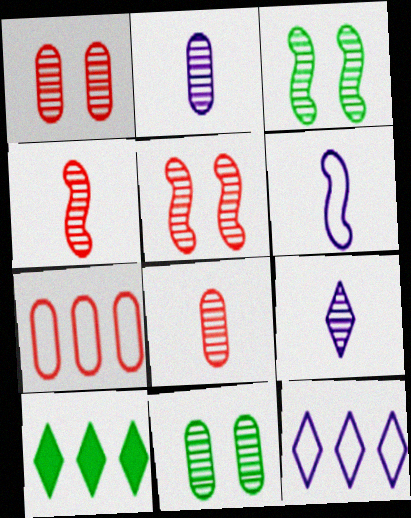[[1, 6, 10]]